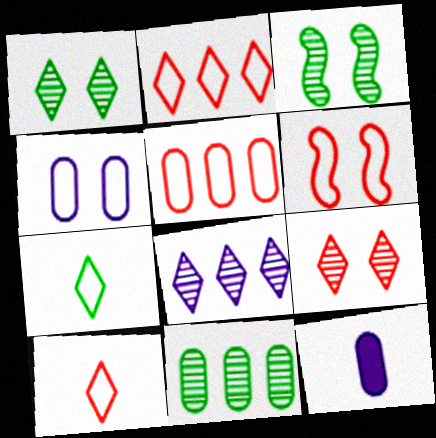[[2, 3, 12], 
[5, 6, 10]]